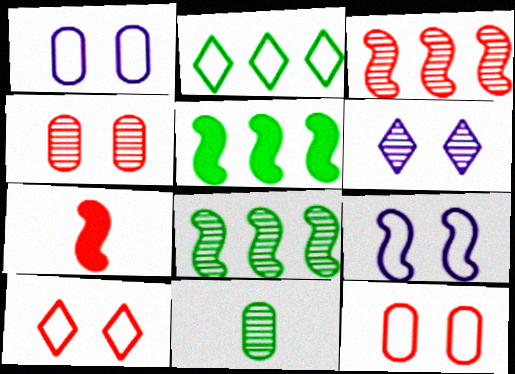[[3, 6, 11], 
[7, 8, 9]]